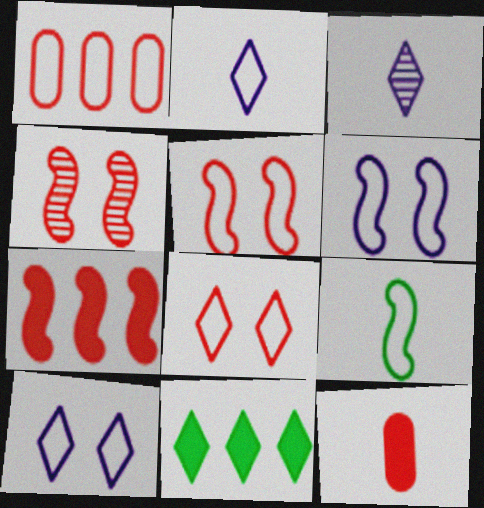[[1, 9, 10], 
[3, 8, 11], 
[3, 9, 12]]